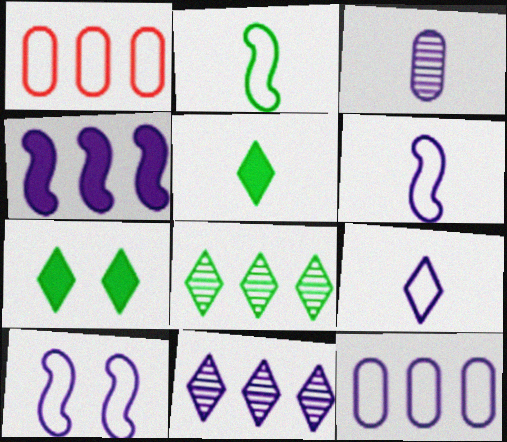[[1, 4, 8], 
[4, 11, 12], 
[9, 10, 12]]